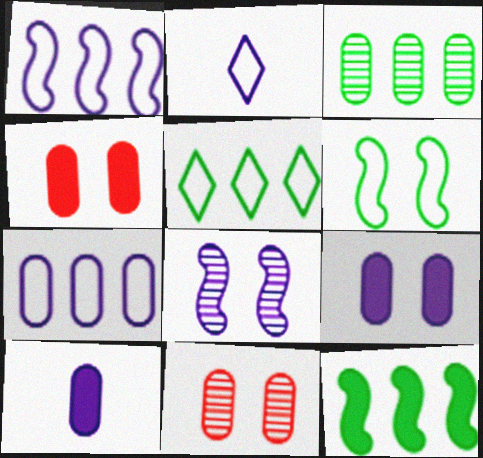[[2, 11, 12], 
[3, 5, 12]]